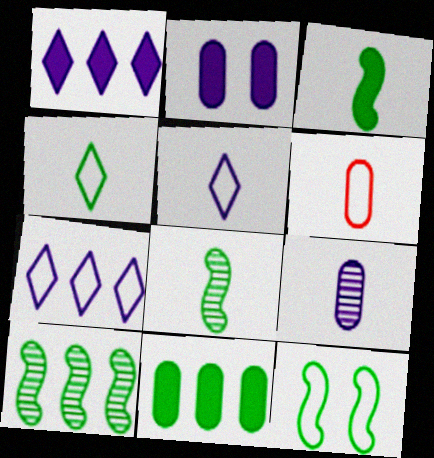[[3, 10, 12], 
[6, 7, 12]]